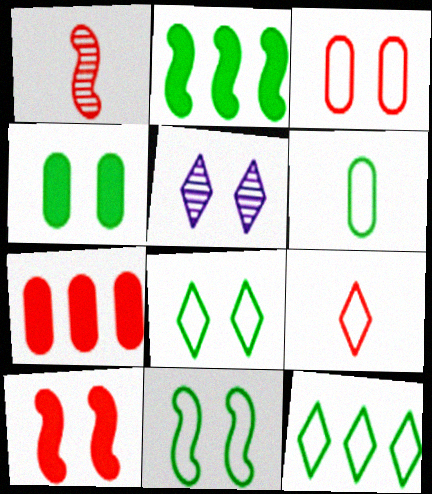[[6, 11, 12]]